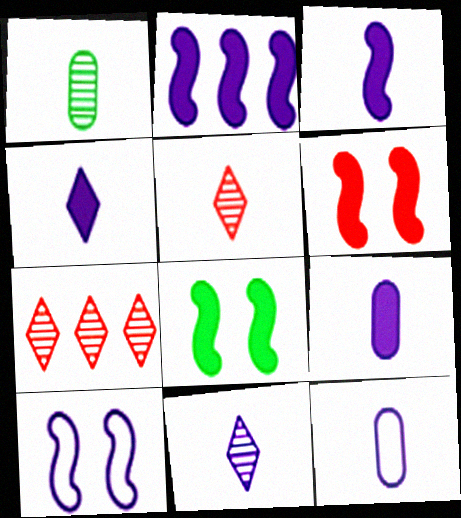[[3, 4, 9], 
[3, 11, 12], 
[7, 8, 12]]